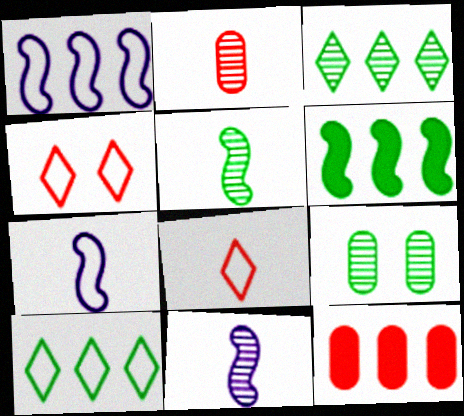[[1, 3, 12], 
[3, 5, 9]]